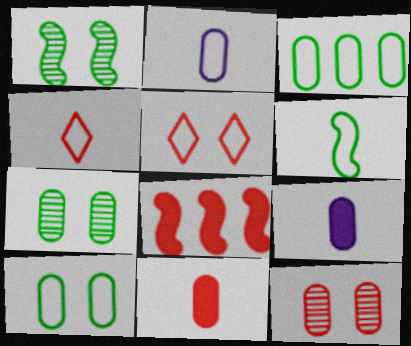[[2, 4, 6], 
[3, 9, 12], 
[4, 8, 12]]